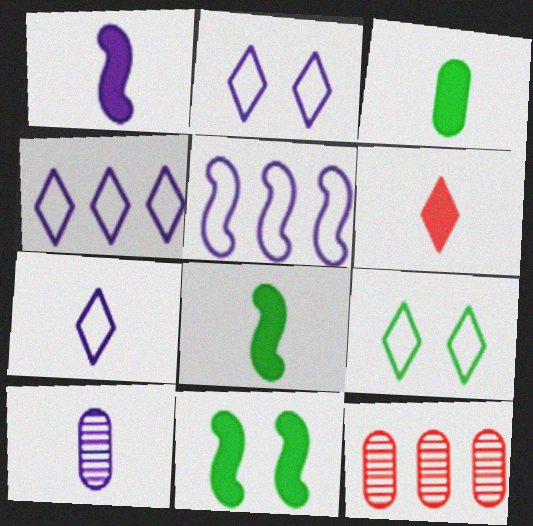[[1, 3, 6], 
[1, 7, 10], 
[1, 9, 12], 
[2, 4, 7], 
[2, 8, 12], 
[7, 11, 12]]